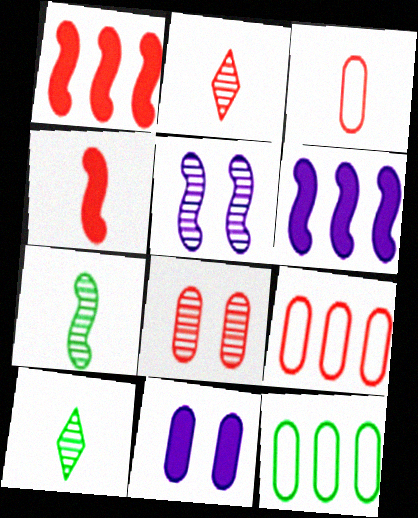[[2, 3, 4]]